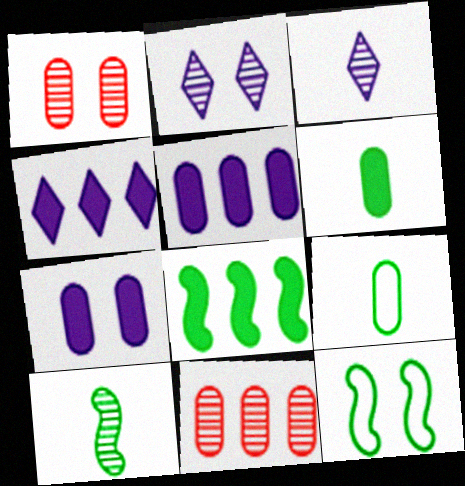[[1, 5, 9], 
[2, 10, 11], 
[7, 9, 11], 
[8, 10, 12]]